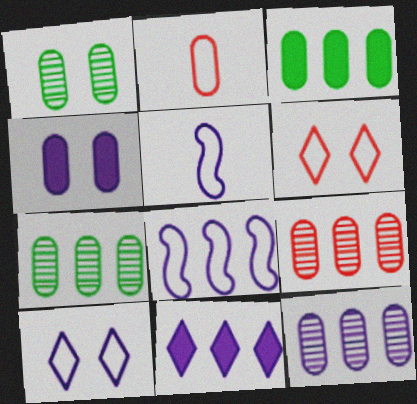[[2, 4, 7], 
[7, 9, 12], 
[8, 11, 12]]